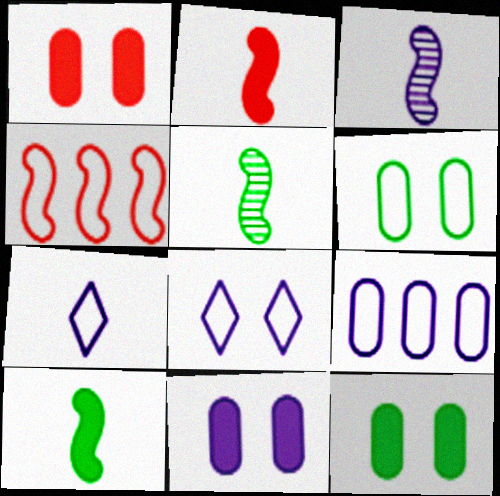[[1, 11, 12], 
[4, 6, 7]]